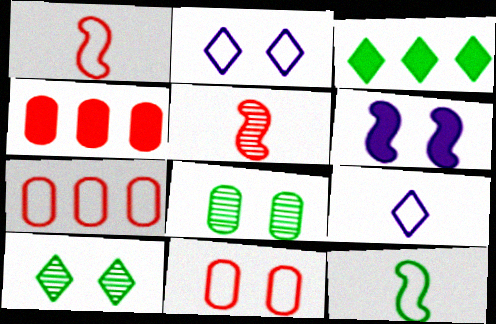[[2, 7, 12], 
[3, 8, 12], 
[6, 10, 11]]